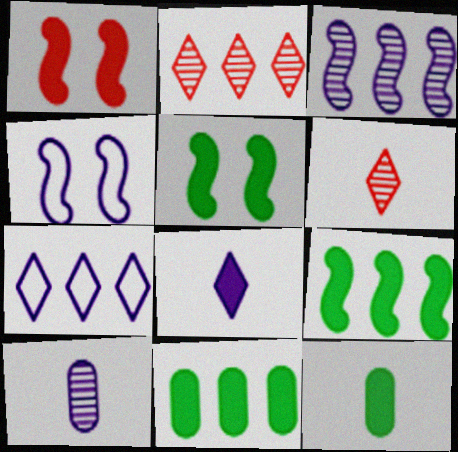[[1, 8, 11], 
[2, 4, 12], 
[4, 6, 11]]